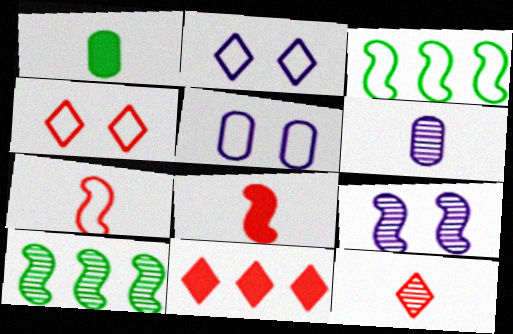[[3, 8, 9], 
[4, 11, 12]]